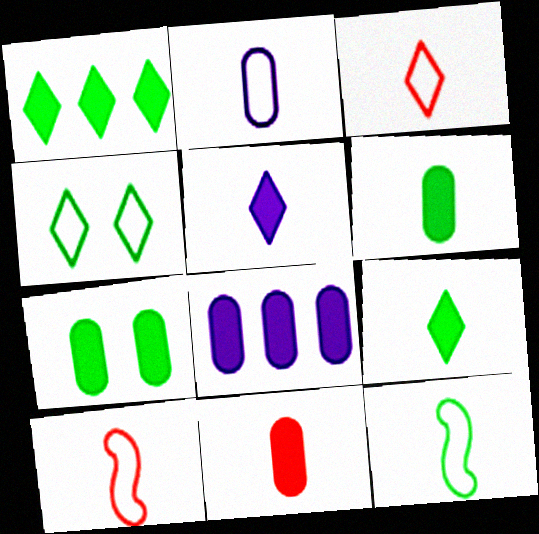[[2, 3, 12], 
[7, 8, 11]]